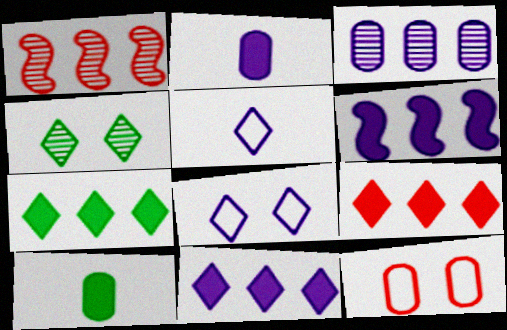[[1, 8, 10], 
[3, 10, 12], 
[4, 5, 9], 
[7, 9, 11]]